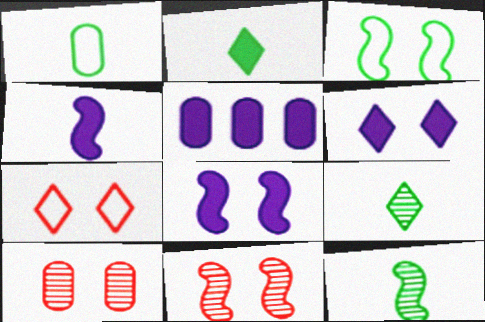[[1, 2, 12], 
[1, 5, 10], 
[3, 6, 10], 
[3, 8, 11], 
[4, 5, 6], 
[5, 7, 12]]